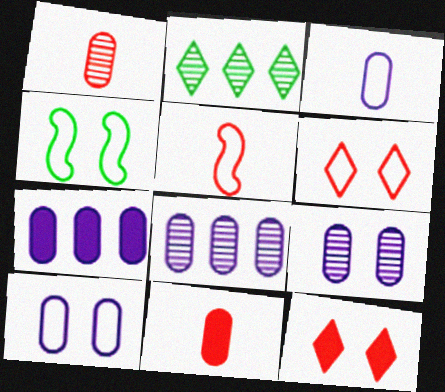[[3, 7, 9], 
[4, 6, 10], 
[4, 9, 12]]